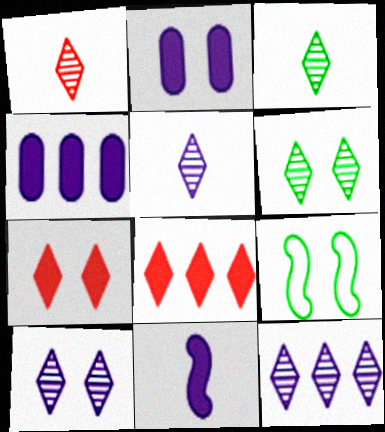[[1, 3, 5], 
[1, 4, 9], 
[1, 6, 12], 
[5, 10, 12]]